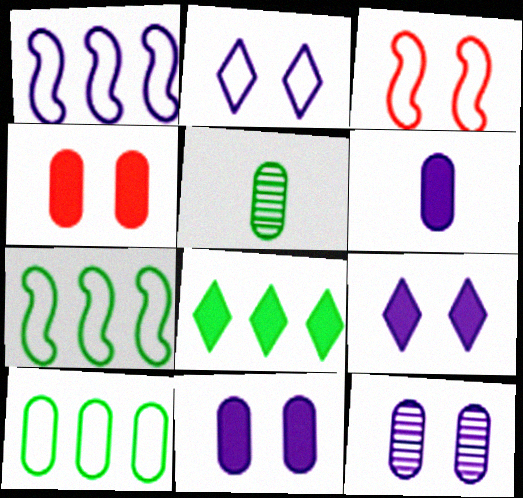[]